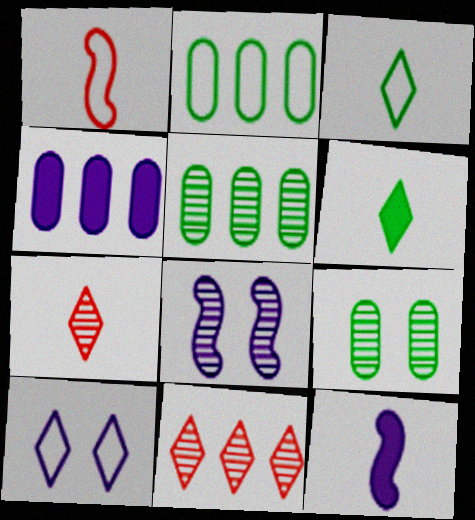[[1, 2, 10], 
[5, 7, 8], 
[6, 10, 11]]